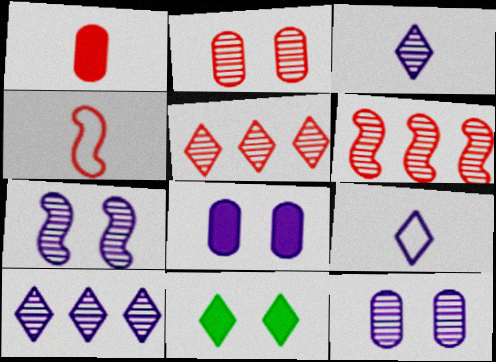[[5, 9, 11]]